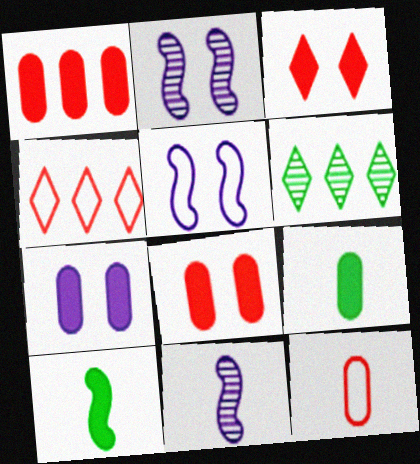[[1, 7, 9], 
[2, 4, 9]]